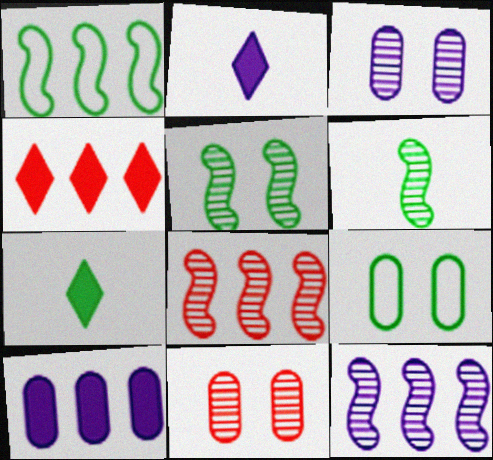[[1, 2, 11], 
[2, 8, 9]]